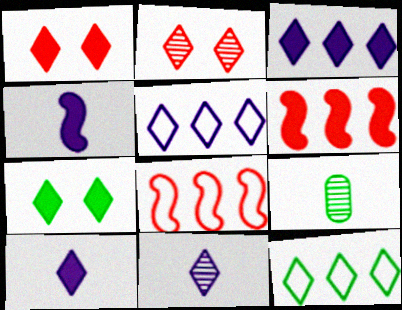[[1, 11, 12], 
[2, 10, 12]]